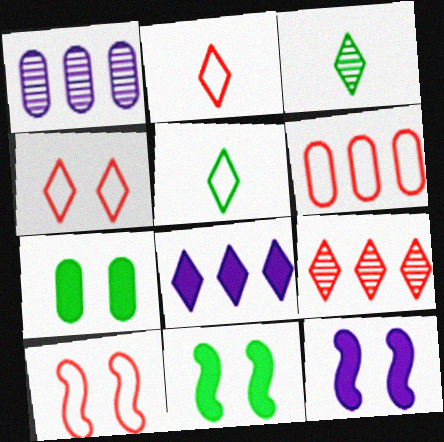[[1, 2, 11], 
[2, 6, 10], 
[3, 4, 8], 
[3, 6, 12]]